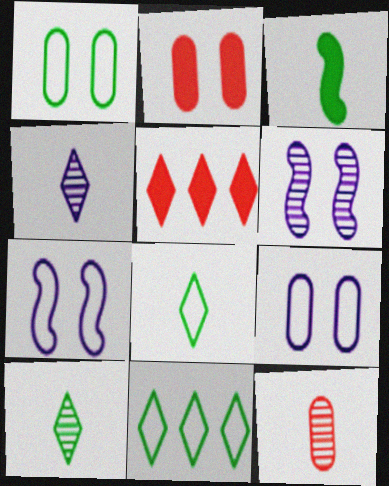[]